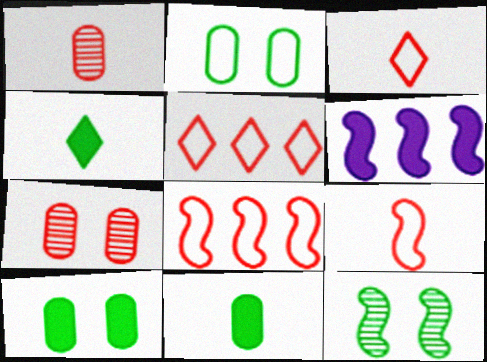[[6, 9, 12]]